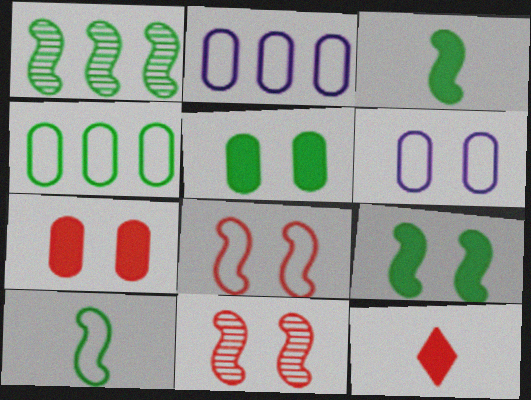[[1, 6, 12], 
[1, 9, 10]]